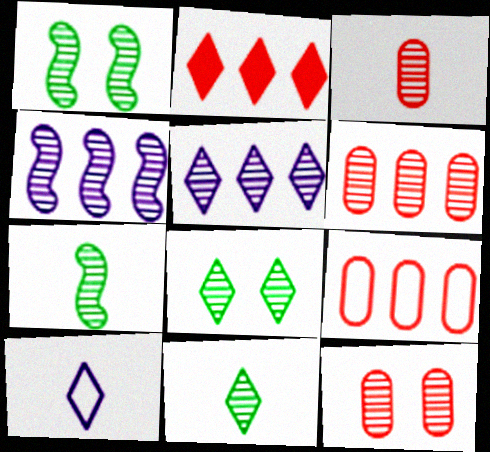[[1, 3, 5], 
[2, 8, 10], 
[3, 4, 8], 
[3, 6, 12], 
[4, 11, 12], 
[5, 7, 12]]